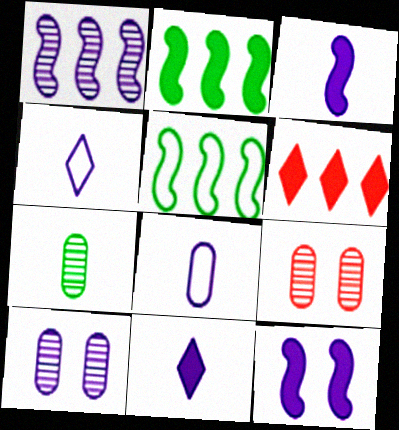[[2, 4, 9], 
[5, 9, 11]]